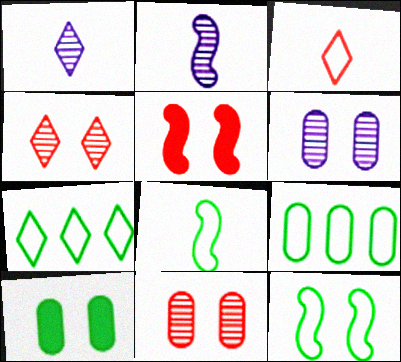[[1, 5, 9]]